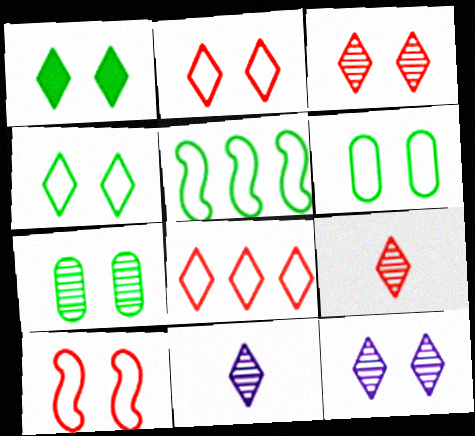[[1, 2, 12], 
[1, 8, 11]]